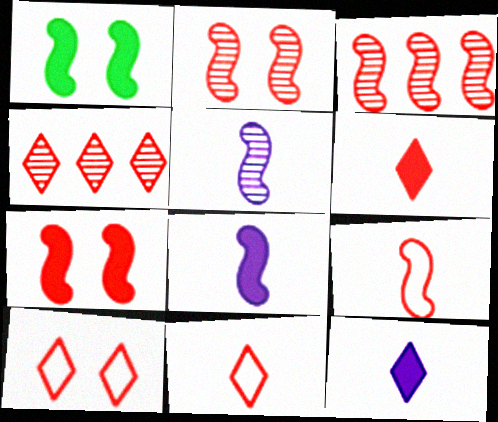[[3, 7, 9], 
[4, 6, 10]]